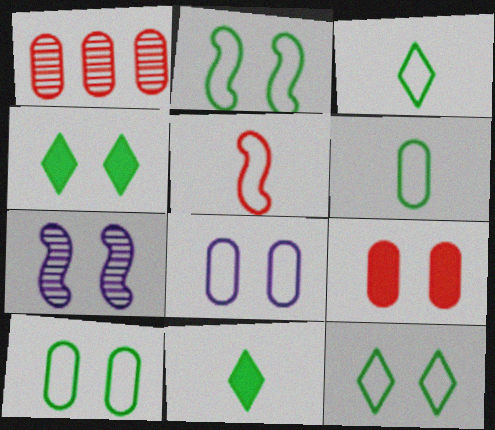[[2, 10, 12], 
[7, 9, 12]]